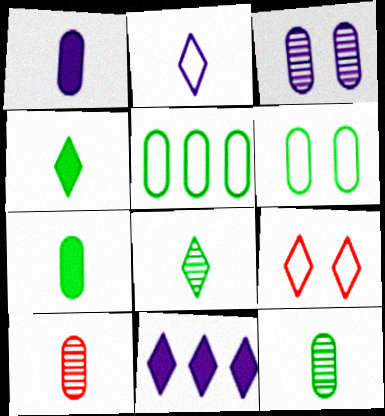[[8, 9, 11]]